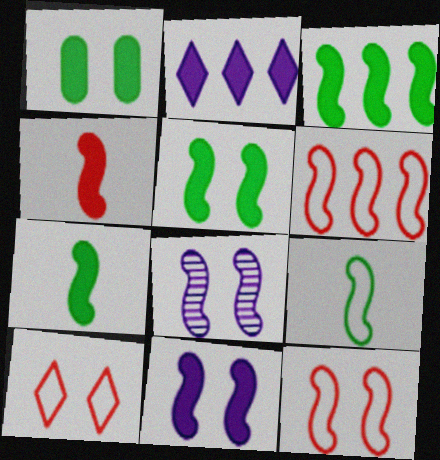[[1, 2, 4], 
[1, 8, 10], 
[3, 4, 11], 
[3, 5, 7], 
[5, 8, 12], 
[6, 7, 8]]